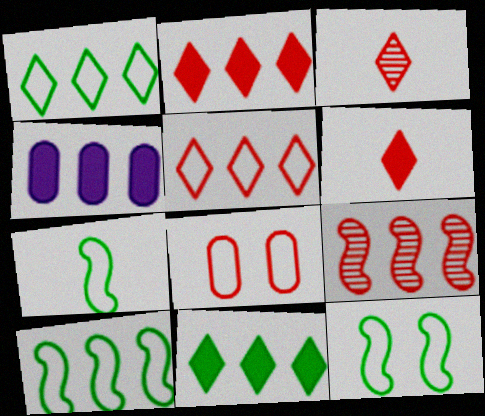[[1, 4, 9], 
[3, 4, 12], 
[6, 8, 9], 
[7, 10, 12]]